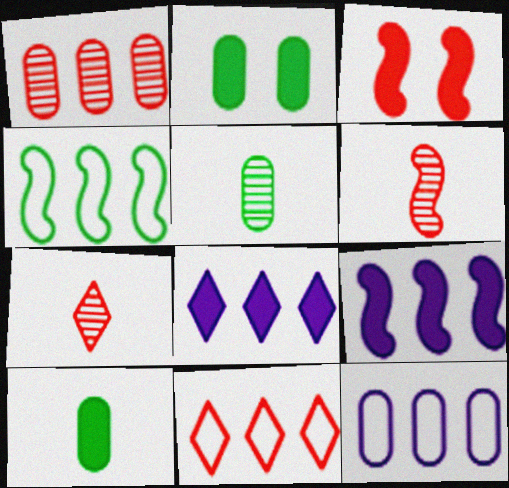[[1, 4, 8], 
[3, 8, 10], 
[4, 11, 12]]